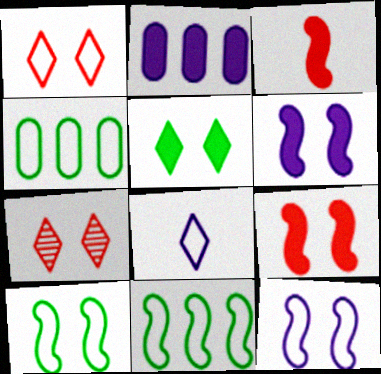[[2, 3, 5]]